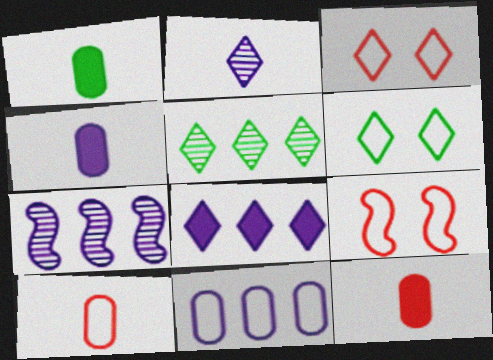[[1, 3, 7], 
[1, 4, 12], 
[4, 5, 9], 
[6, 7, 12], 
[7, 8, 11]]